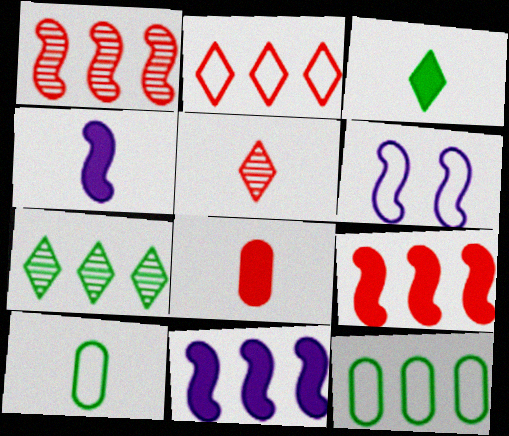[[2, 6, 10], 
[3, 4, 8], 
[4, 5, 10], 
[6, 7, 8]]